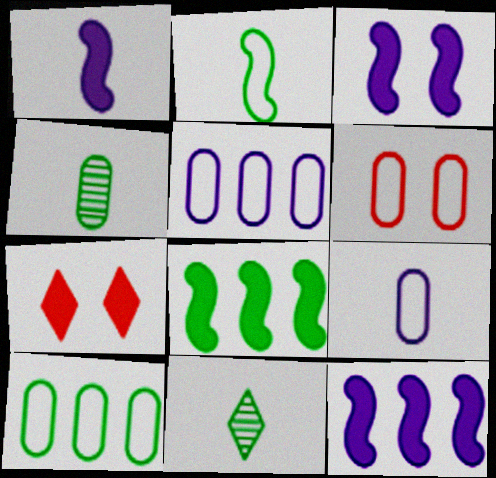[[1, 3, 12], 
[6, 9, 10], 
[6, 11, 12]]